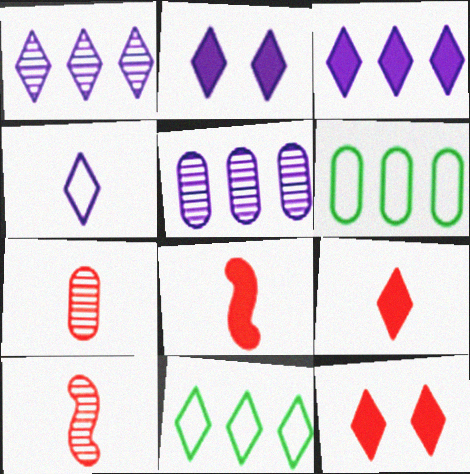[[1, 2, 4], 
[2, 6, 10]]